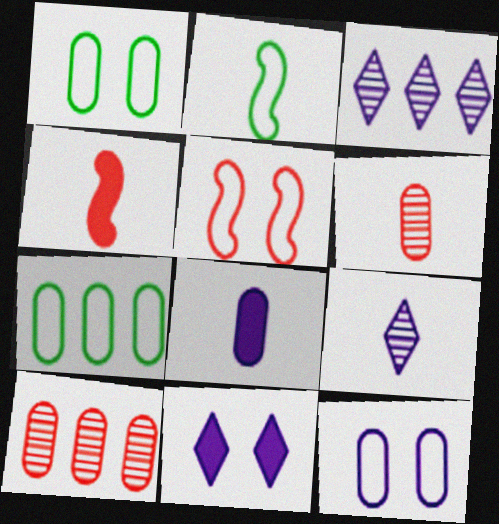[[1, 3, 4], 
[1, 8, 10], 
[2, 10, 11]]